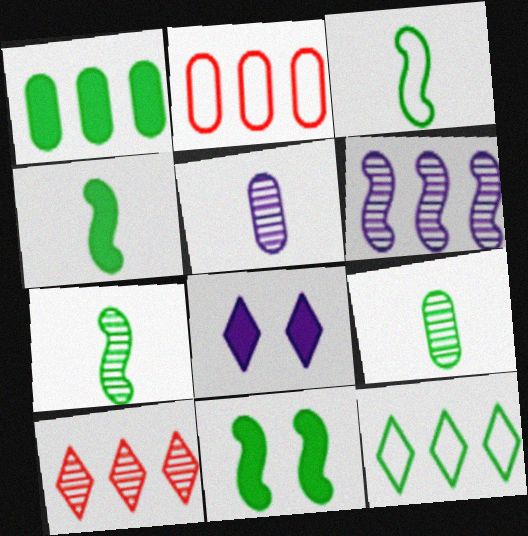[[2, 7, 8], 
[3, 4, 7], 
[9, 11, 12]]